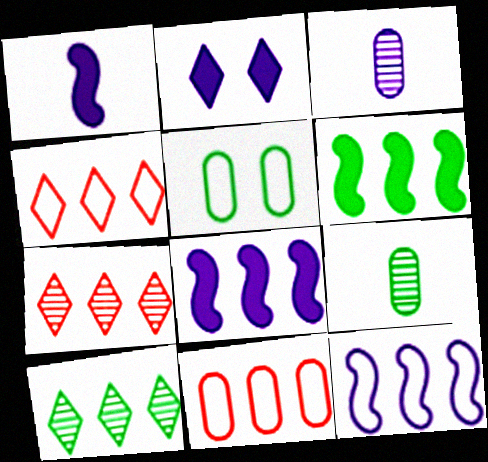[[1, 5, 7], 
[2, 3, 12], 
[8, 10, 11]]